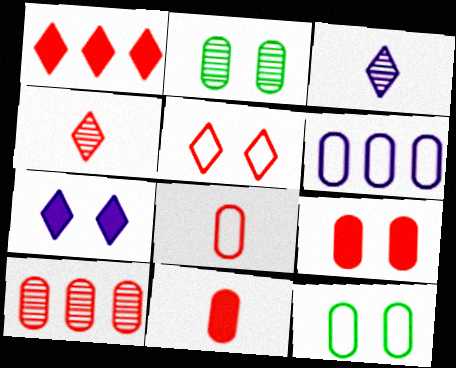[[1, 4, 5], 
[2, 6, 11], 
[6, 8, 12], 
[8, 9, 10]]